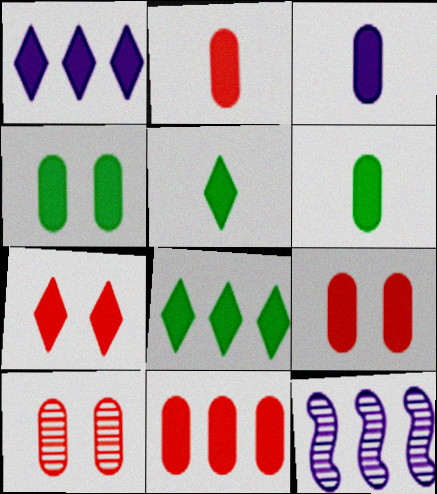[[1, 5, 7], 
[2, 3, 6], 
[2, 9, 11], 
[3, 4, 11]]